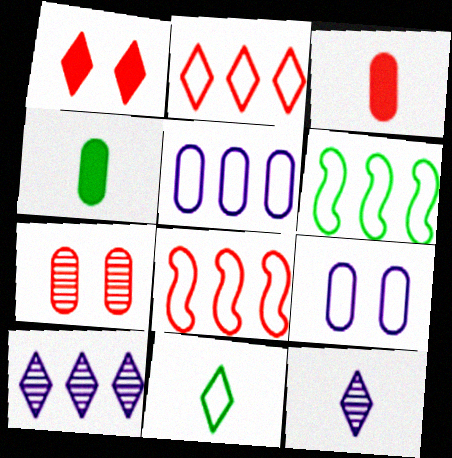[[1, 10, 11], 
[2, 5, 6], 
[4, 5, 7], 
[8, 9, 11]]